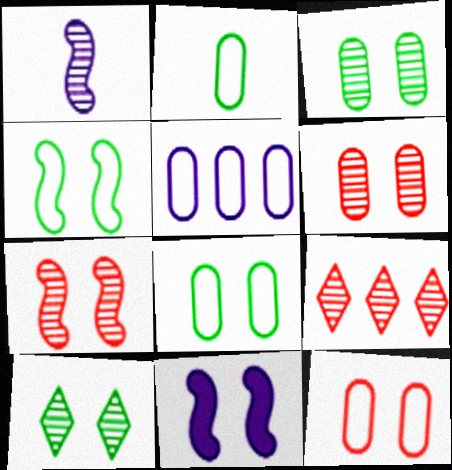[[1, 3, 9], 
[2, 5, 12], 
[2, 9, 11], 
[4, 7, 11], 
[10, 11, 12]]